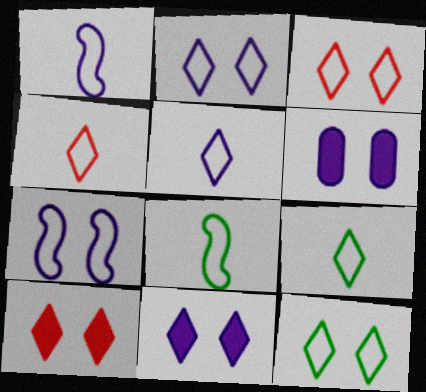[[2, 3, 12], 
[4, 5, 9]]